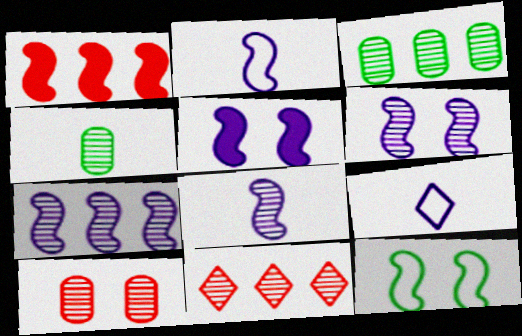[[1, 8, 12], 
[2, 5, 7], 
[3, 7, 11], 
[4, 6, 11], 
[6, 7, 8]]